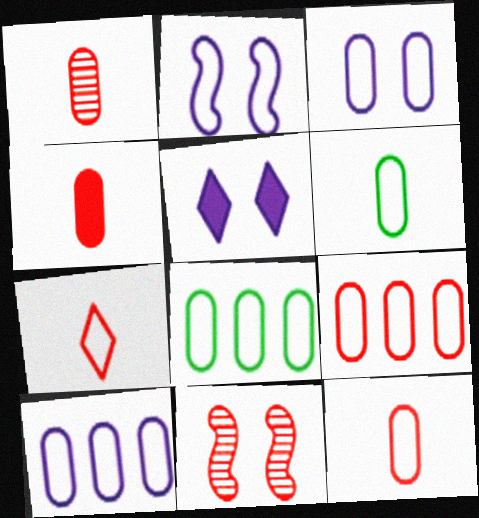[[1, 4, 12], 
[2, 7, 8], 
[3, 6, 9], 
[3, 8, 12], 
[8, 9, 10]]